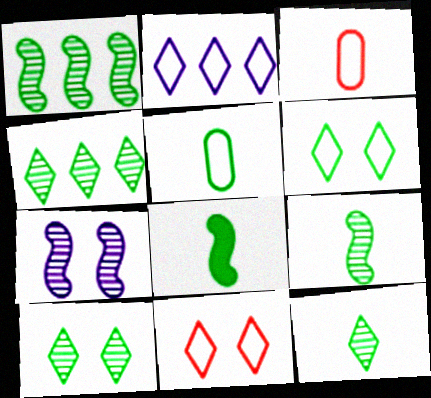[[4, 10, 12], 
[5, 8, 12]]